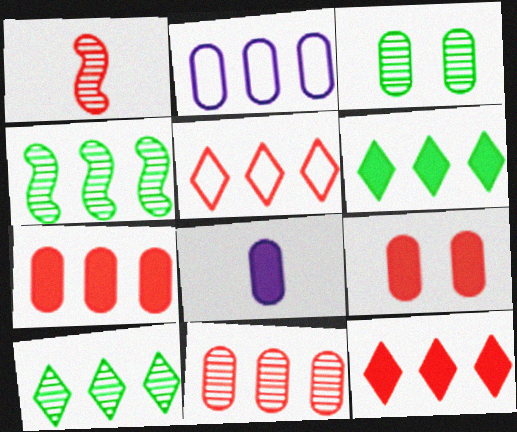[[1, 5, 9], 
[2, 4, 12]]